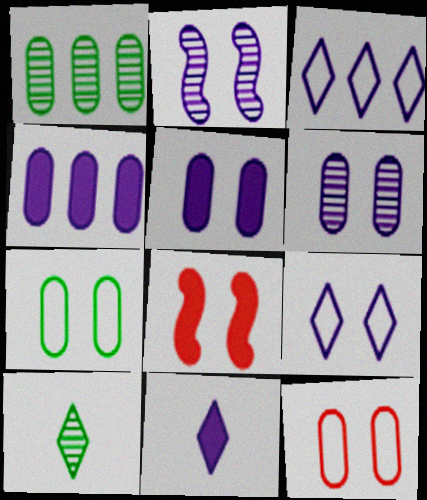[[2, 5, 9]]